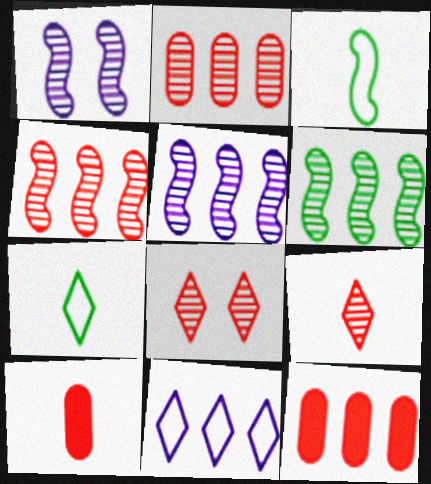[[1, 7, 12], 
[4, 5, 6], 
[6, 11, 12]]